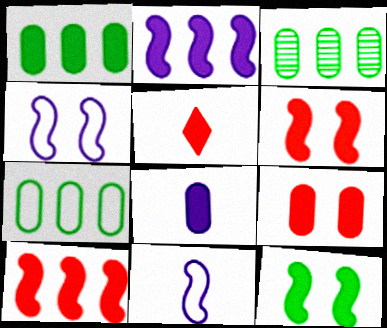[[1, 3, 7], 
[1, 8, 9], 
[3, 4, 5], 
[5, 9, 10]]